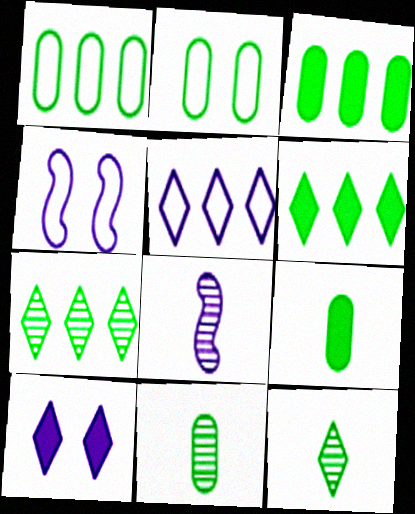[[2, 3, 11]]